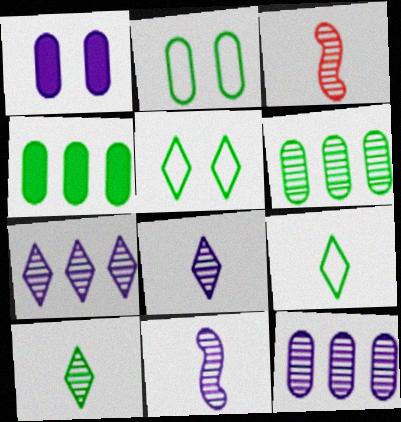[]